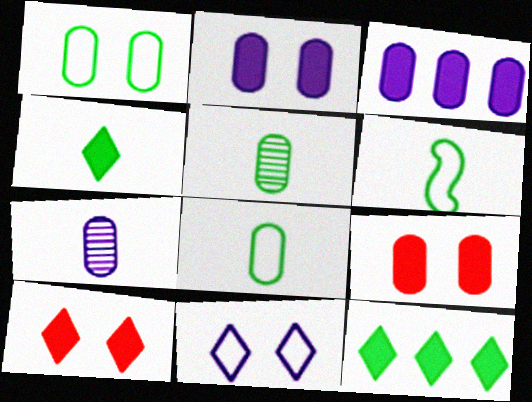[[4, 5, 6]]